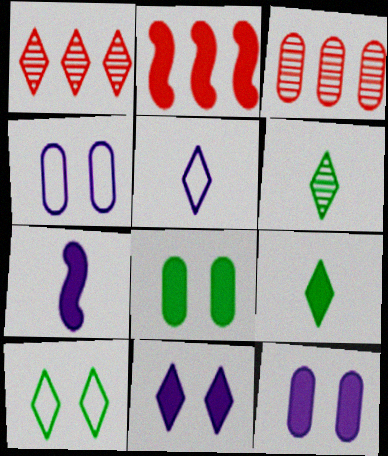[[2, 4, 6], 
[2, 9, 12], 
[3, 7, 10]]